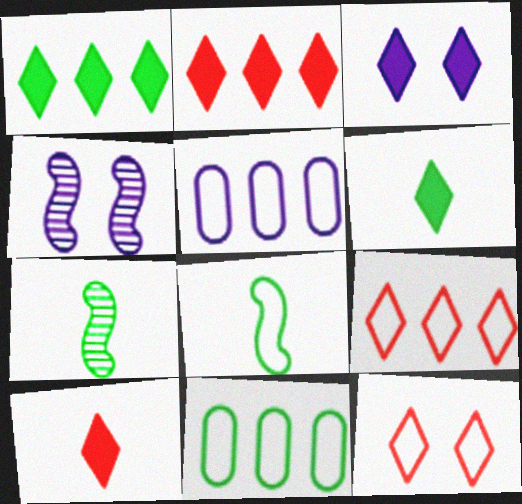[[1, 3, 10], 
[2, 3, 6], 
[4, 10, 11], 
[5, 8, 12]]